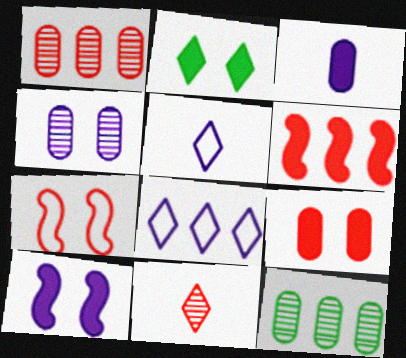[[2, 3, 6], 
[2, 4, 7], 
[2, 8, 11], 
[2, 9, 10], 
[6, 8, 12]]